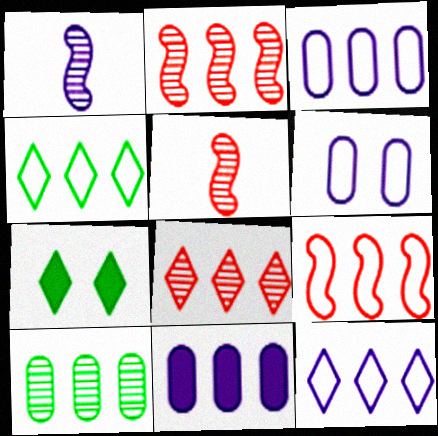[[2, 4, 11], 
[3, 4, 9], 
[3, 5, 7]]